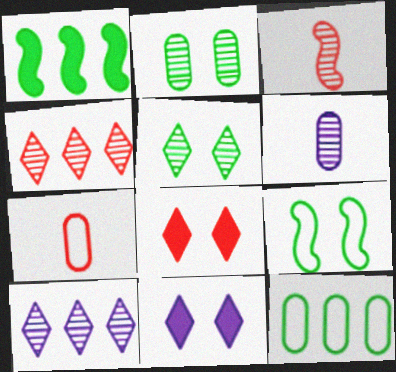[[2, 3, 10], 
[3, 11, 12]]